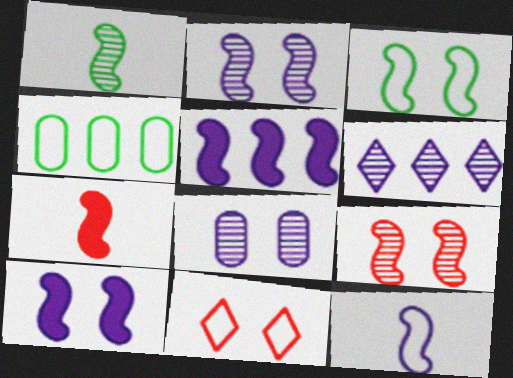[[1, 7, 12], 
[2, 5, 12], 
[3, 9, 10], 
[4, 11, 12]]